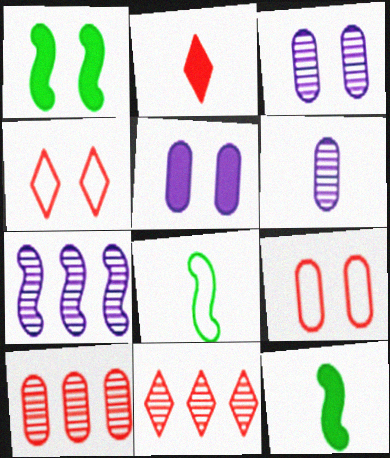[[1, 3, 4], 
[2, 4, 11], 
[2, 6, 8], 
[5, 8, 11]]